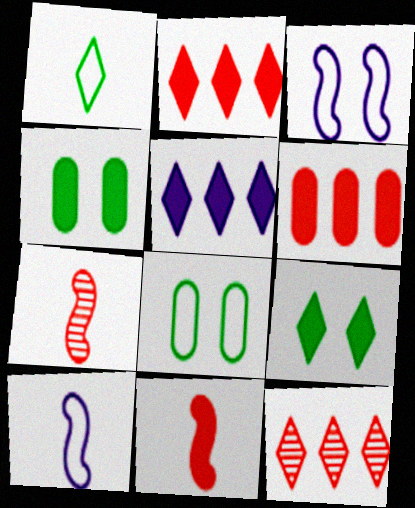[[4, 5, 11], 
[4, 10, 12], 
[5, 7, 8]]